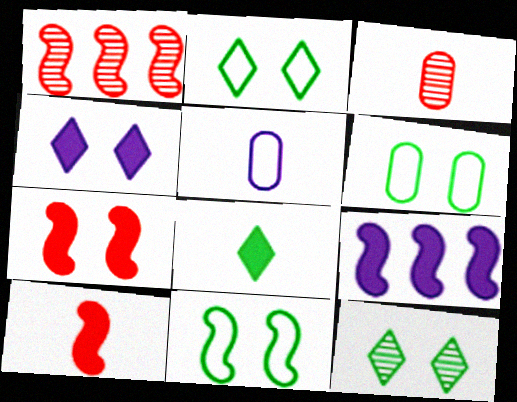[[2, 3, 9], 
[2, 6, 11]]